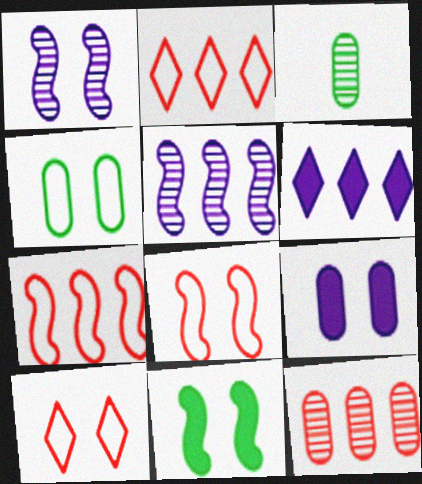[[1, 8, 11], 
[3, 6, 8]]